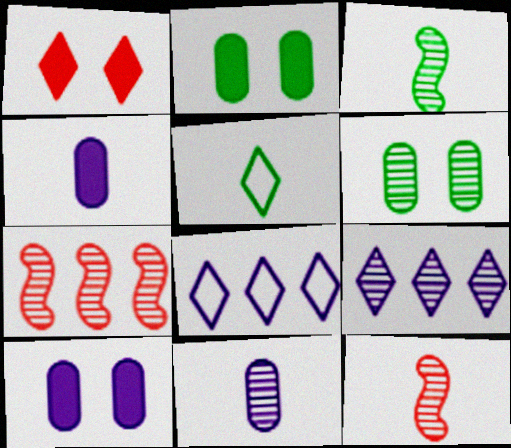[[1, 5, 9], 
[2, 8, 12], 
[4, 5, 12], 
[5, 7, 10], 
[6, 9, 12]]